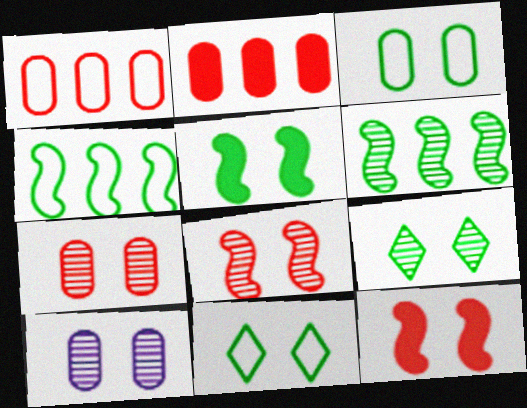[[3, 5, 9], 
[8, 9, 10], 
[10, 11, 12]]